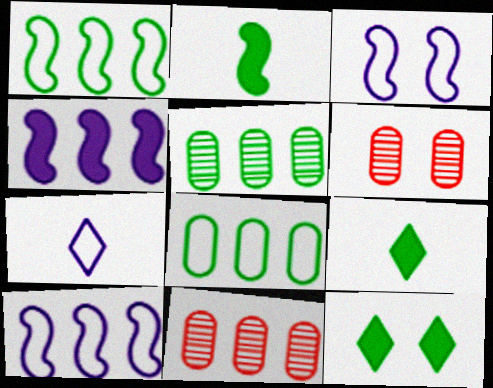[[3, 6, 12], 
[3, 9, 11], 
[6, 9, 10]]